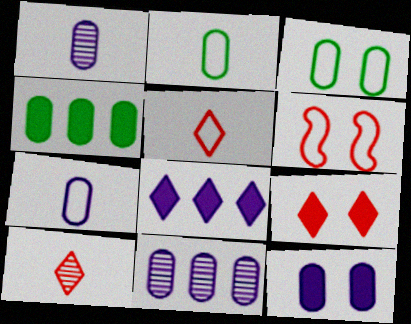[[7, 11, 12]]